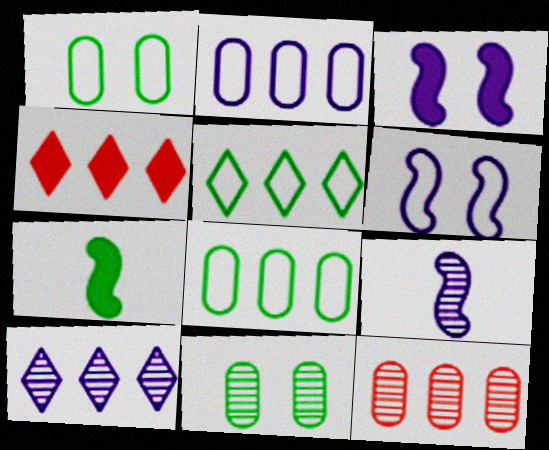[[1, 4, 9], 
[4, 5, 10], 
[5, 7, 11]]